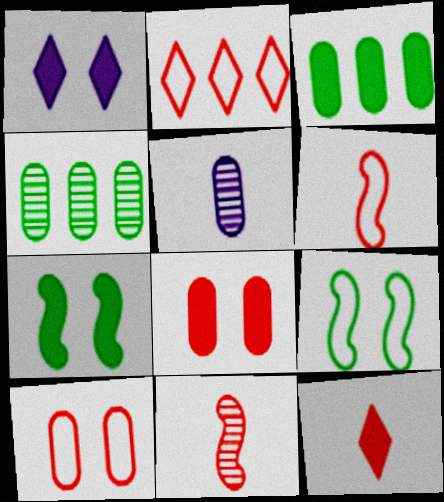[[1, 4, 6], 
[1, 7, 8], 
[2, 5, 7], 
[2, 6, 10], 
[2, 8, 11], 
[3, 5, 10]]